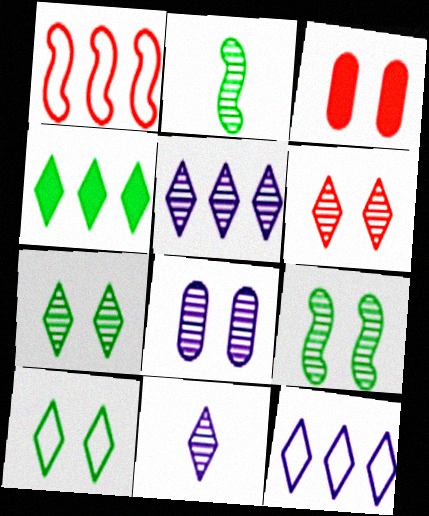[[2, 3, 12], 
[6, 8, 9]]